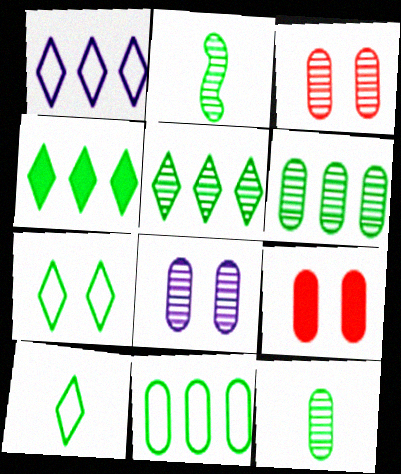[[1, 2, 9]]